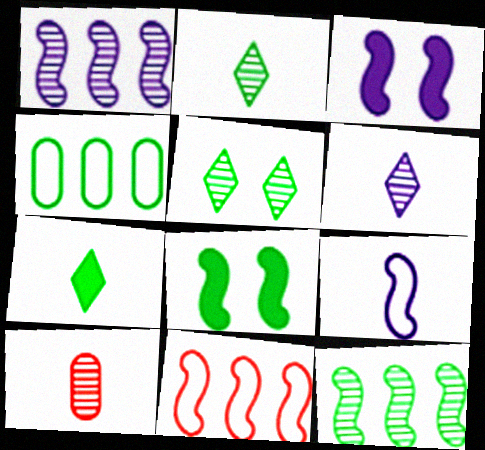[[1, 3, 9], 
[1, 5, 10], 
[2, 4, 8], 
[7, 9, 10]]